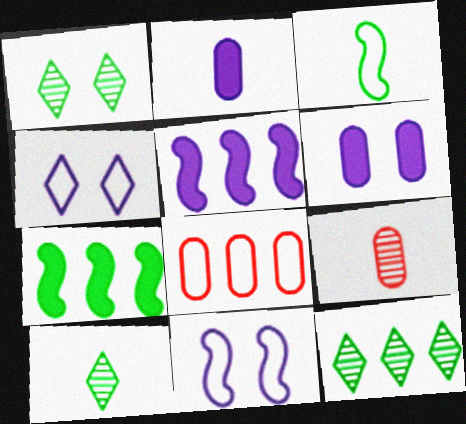[[1, 10, 12], 
[3, 4, 8], 
[4, 7, 9], 
[5, 8, 12]]